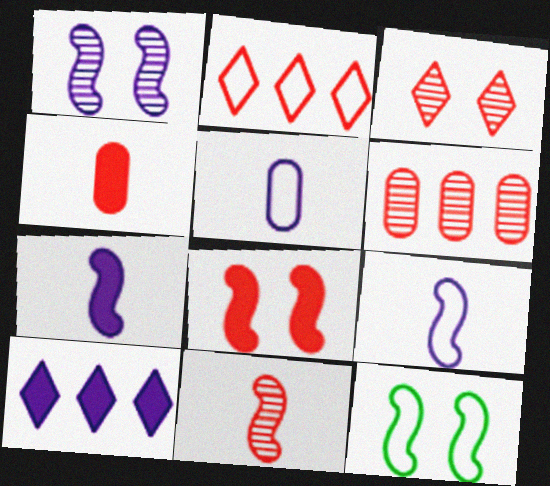[[1, 5, 10], 
[1, 8, 12], 
[2, 5, 12], 
[3, 6, 11]]